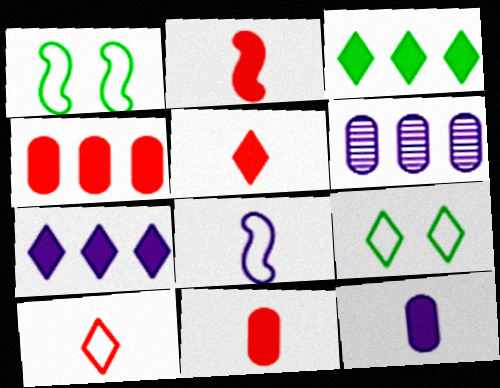[[1, 5, 6], 
[2, 5, 11], 
[2, 6, 9]]